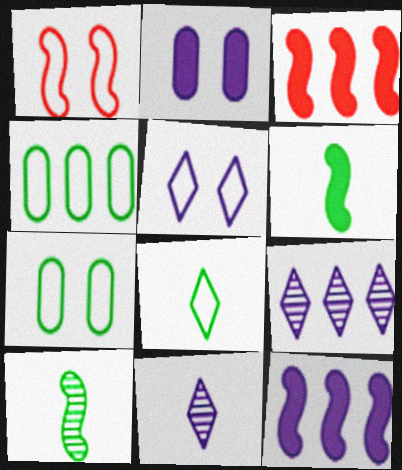[[1, 5, 7], 
[1, 10, 12], 
[3, 4, 9], 
[3, 7, 11]]